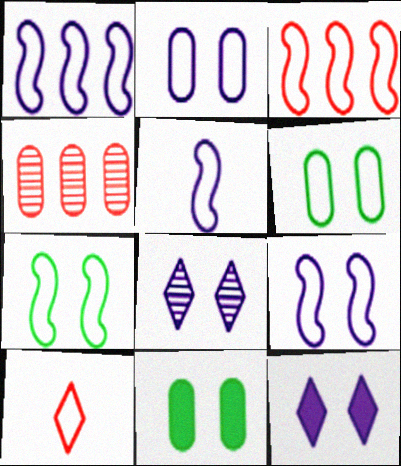[[1, 5, 9], 
[1, 6, 10], 
[3, 5, 7]]